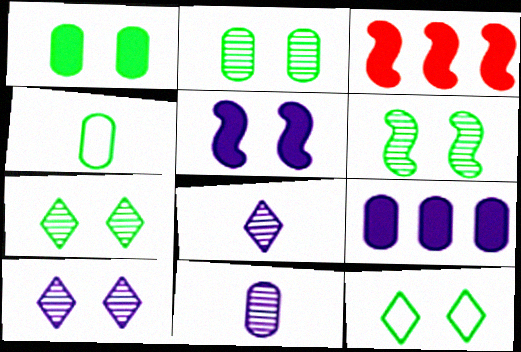[[1, 6, 12], 
[2, 6, 7], 
[3, 4, 10], 
[3, 11, 12]]